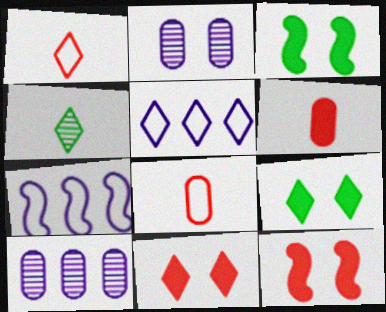[[1, 3, 10], 
[4, 5, 11]]